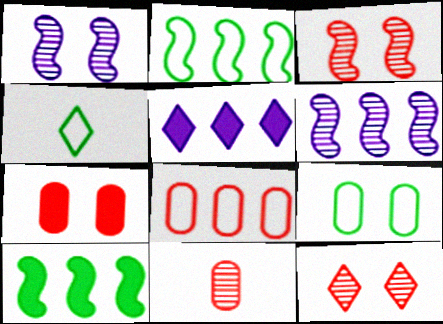[[2, 4, 9], 
[4, 5, 12], 
[4, 6, 7], 
[7, 8, 11]]